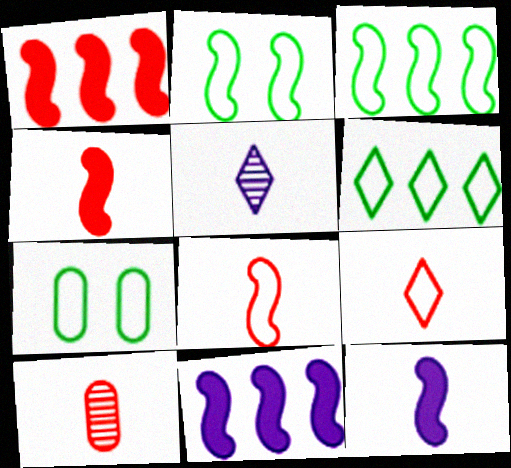[[1, 5, 7], 
[4, 9, 10]]